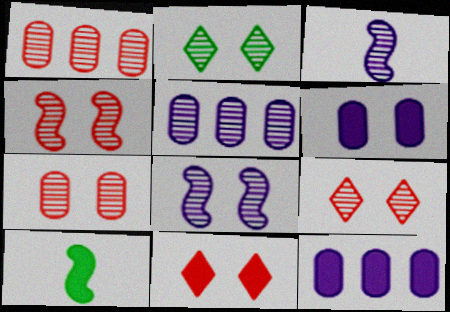[[1, 2, 3], 
[2, 7, 8], 
[4, 7, 9], 
[10, 11, 12]]